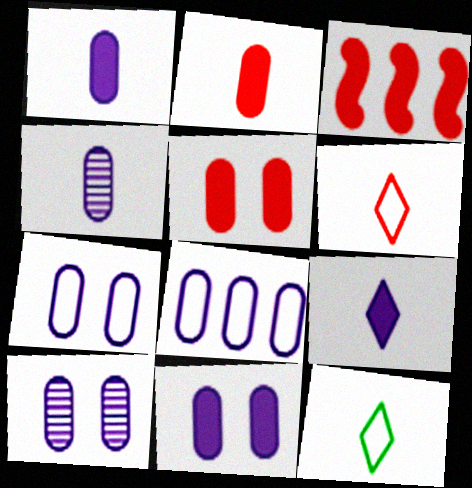[[1, 8, 10], 
[3, 10, 12], 
[4, 8, 11], 
[7, 10, 11]]